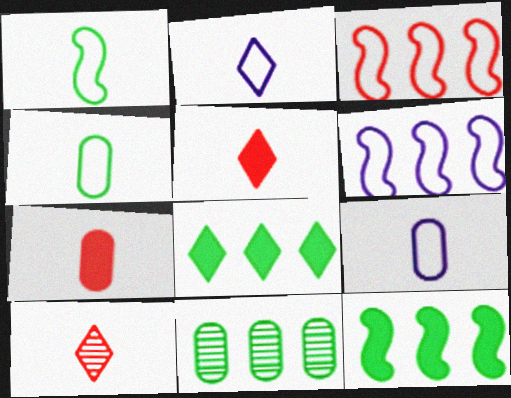[]